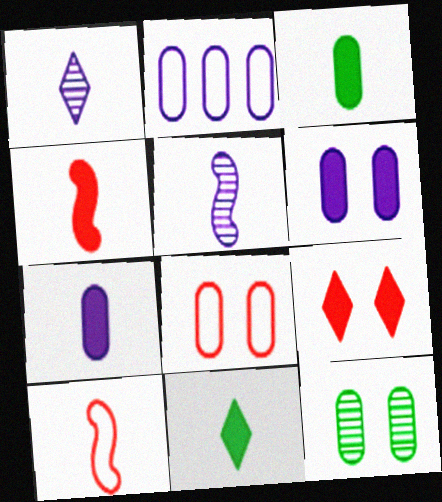[[1, 3, 10], 
[4, 7, 11], 
[6, 8, 12]]